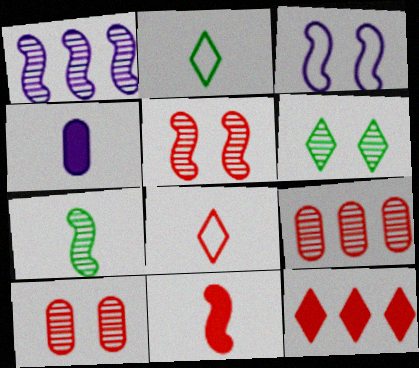[[1, 5, 7], 
[4, 7, 8]]